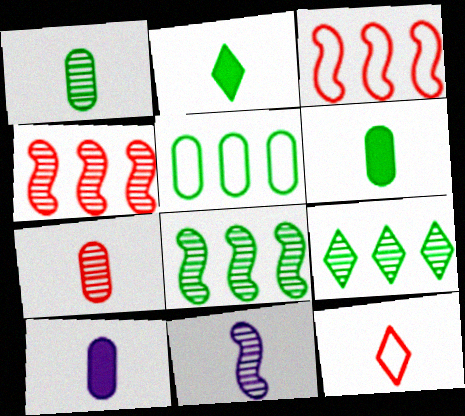[[6, 11, 12]]